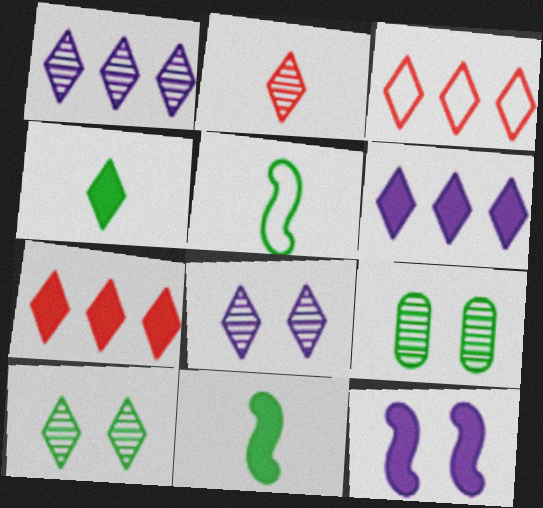[[1, 2, 10], 
[3, 4, 8]]